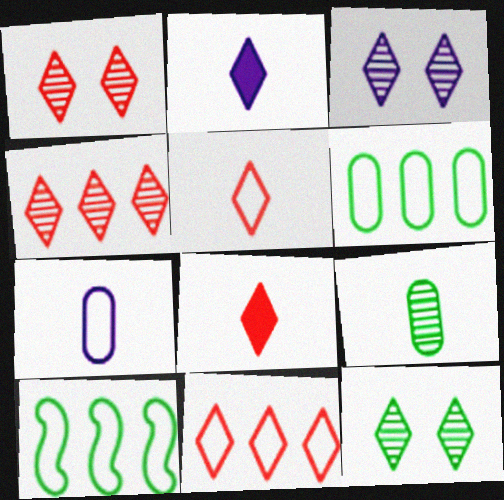[[1, 3, 12], 
[1, 8, 11], 
[2, 11, 12]]